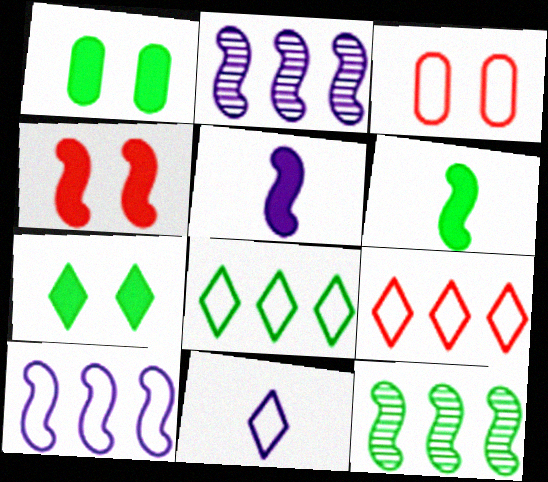[]